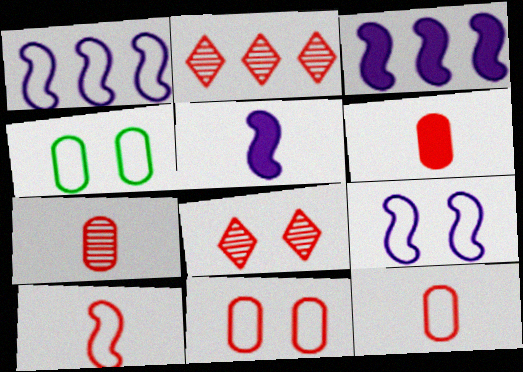[[2, 4, 5], 
[6, 7, 12]]